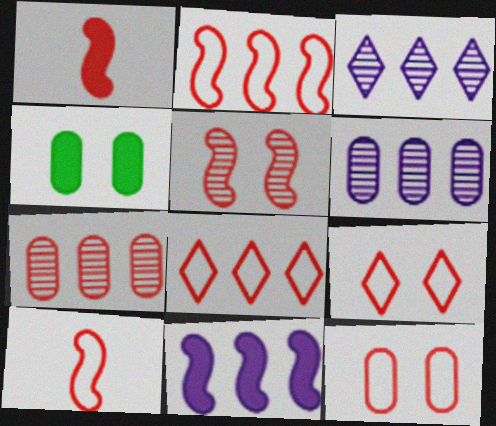[[1, 2, 5], 
[1, 7, 9], 
[3, 4, 10], 
[8, 10, 12]]